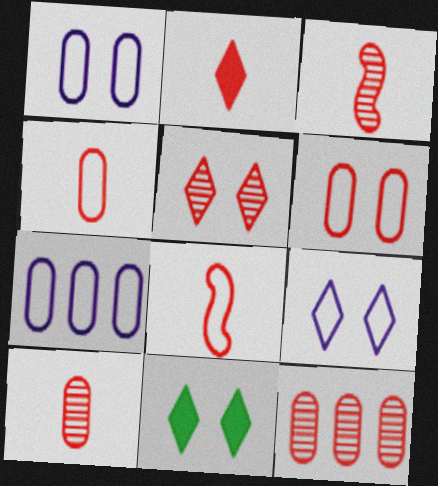[[2, 3, 4], 
[2, 8, 10], 
[3, 5, 12], 
[3, 7, 11], 
[5, 9, 11]]